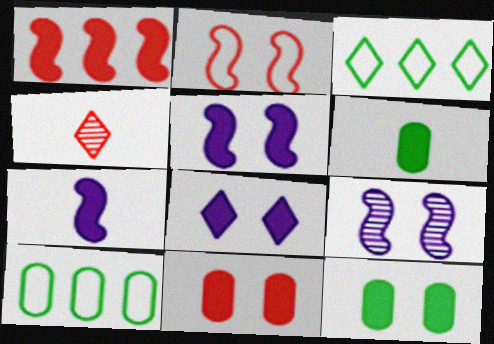[[1, 6, 8], 
[3, 4, 8], 
[4, 5, 10]]